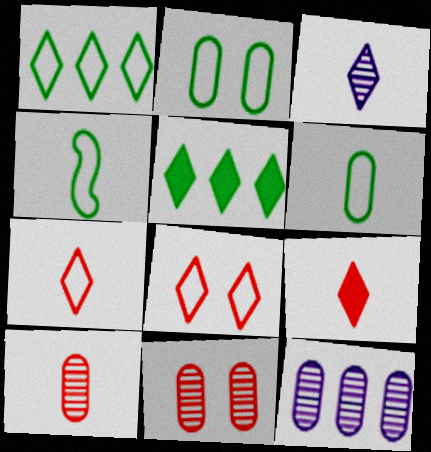[[1, 2, 4], 
[3, 5, 8]]